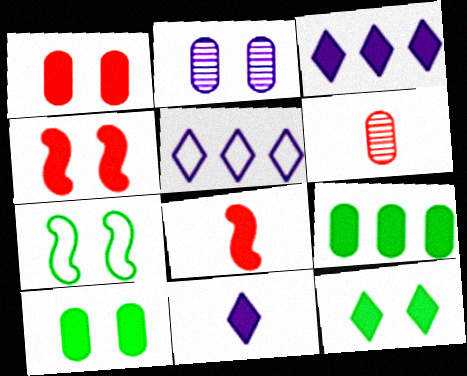[[3, 6, 7], 
[3, 8, 10], 
[4, 9, 11]]